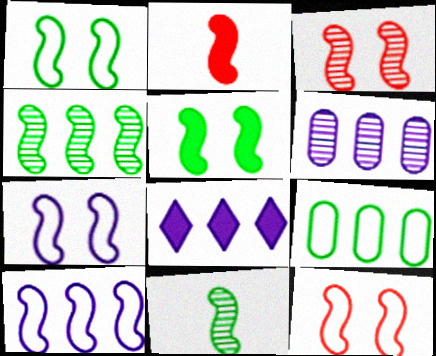[[1, 7, 12], 
[2, 4, 7], 
[3, 5, 7], 
[6, 8, 10]]